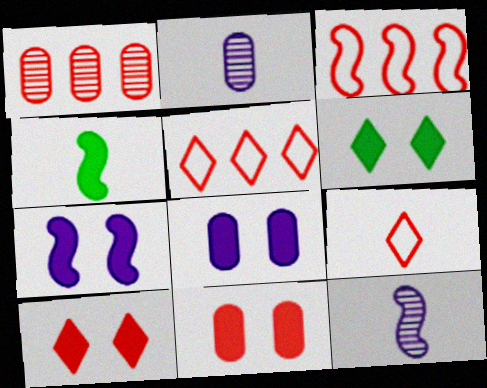[[2, 3, 6], 
[2, 4, 9], 
[6, 7, 11]]